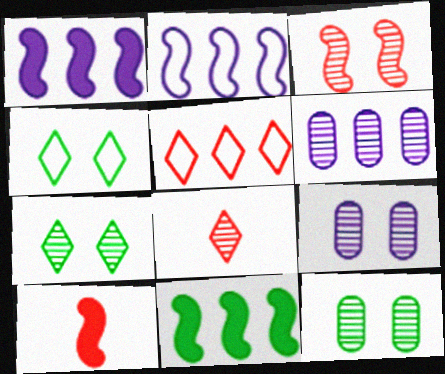[[3, 7, 9], 
[4, 6, 10], 
[5, 6, 11]]